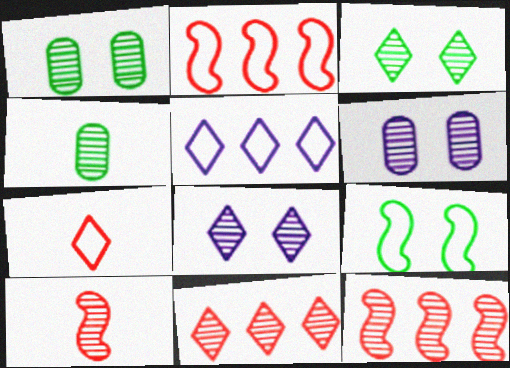[[4, 8, 12]]